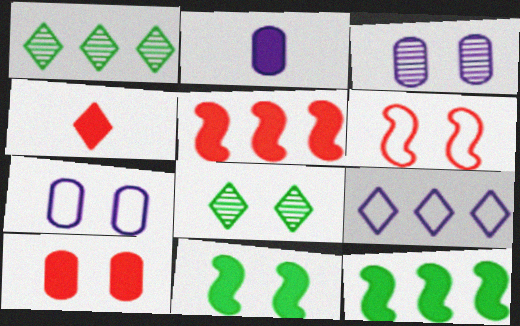[[1, 2, 6], 
[4, 5, 10], 
[4, 8, 9]]